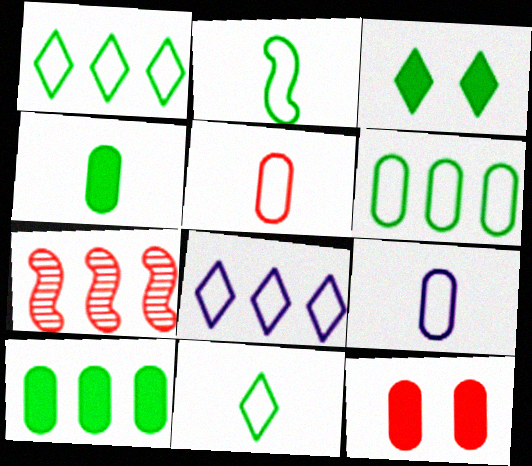[[3, 7, 9], 
[7, 8, 10]]